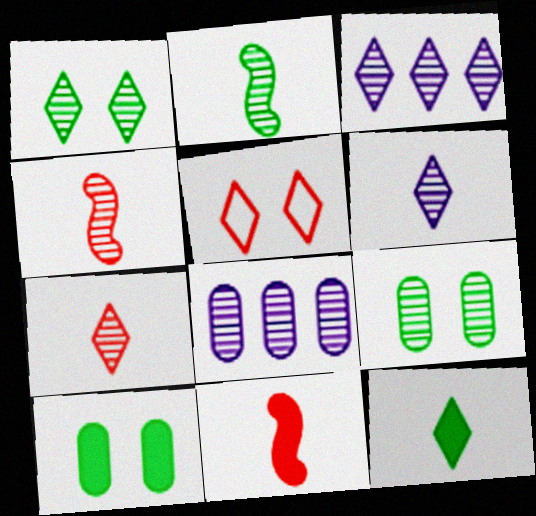[[1, 3, 7], 
[1, 4, 8], 
[3, 4, 9], 
[3, 5, 12]]